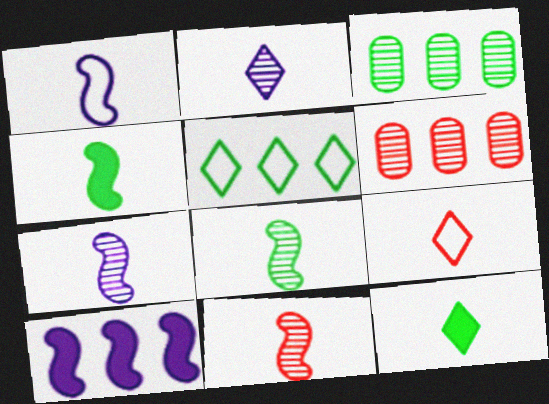[[1, 4, 11], 
[2, 9, 12], 
[5, 6, 10], 
[7, 8, 11]]